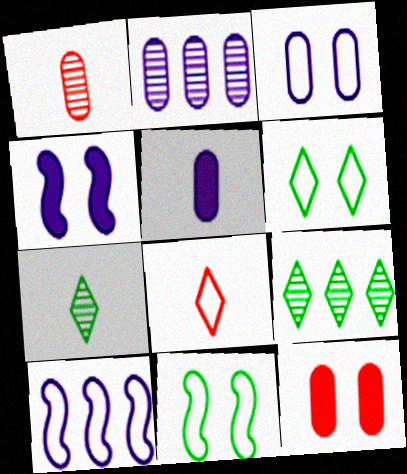[[2, 3, 5], 
[7, 10, 12]]